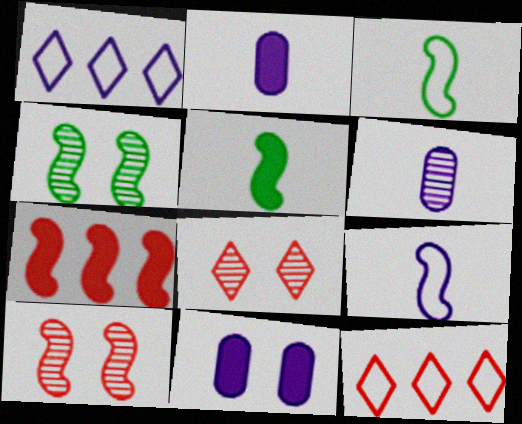[[2, 4, 12], 
[4, 7, 9]]